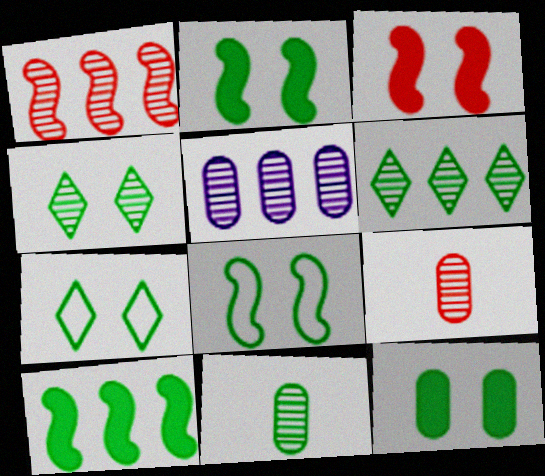[[1, 5, 6], 
[4, 8, 12], 
[7, 10, 11]]